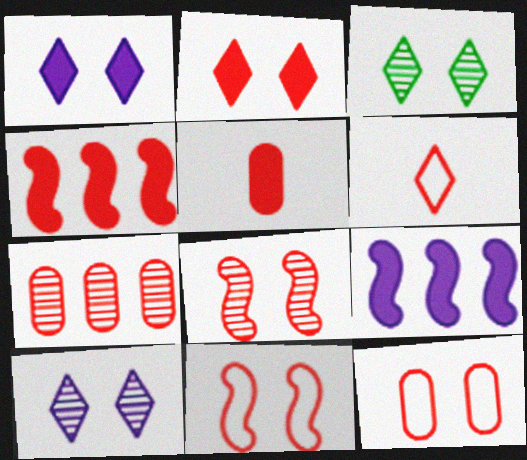[[2, 4, 5], 
[2, 8, 12], 
[5, 7, 12]]